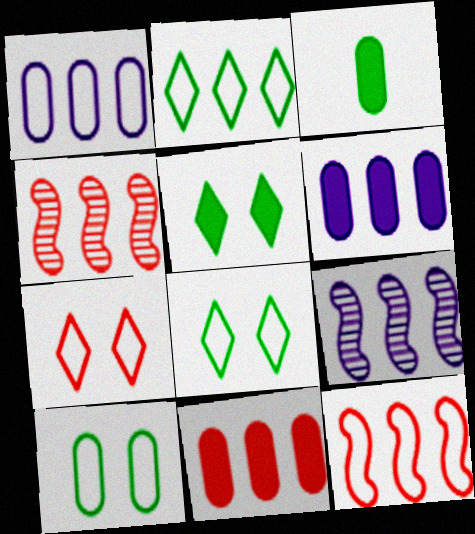[[1, 2, 12], 
[2, 4, 6], 
[2, 9, 11], 
[3, 7, 9]]